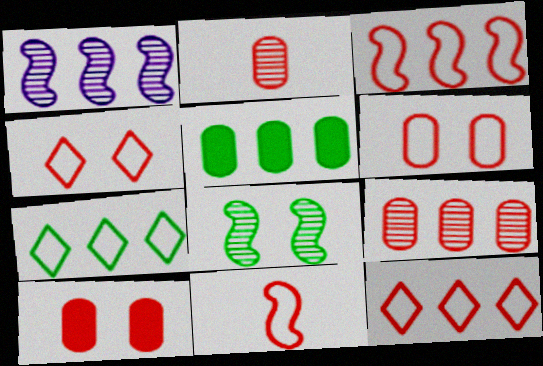[[1, 5, 12], 
[6, 11, 12]]